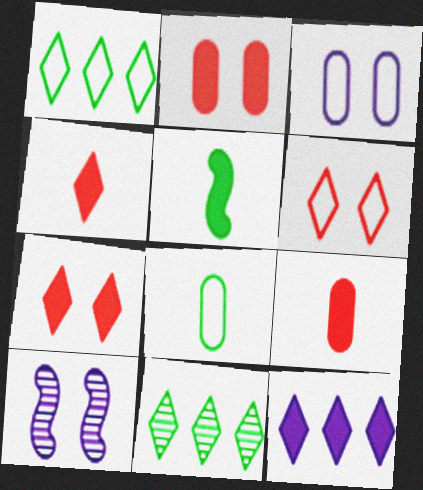[[1, 9, 10], 
[2, 5, 12]]